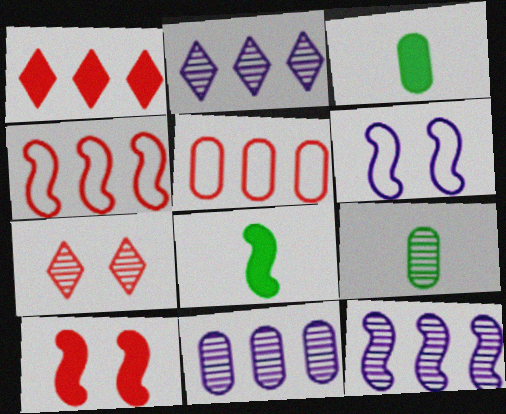[[1, 6, 9], 
[2, 11, 12], 
[7, 9, 12]]